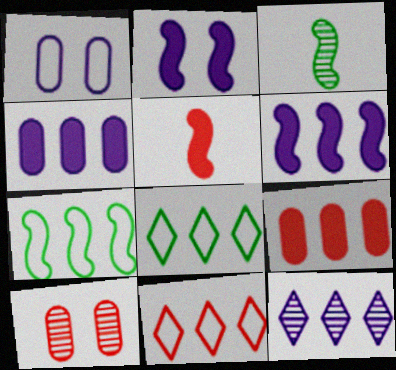[[3, 10, 12], 
[5, 10, 11], 
[7, 9, 12]]